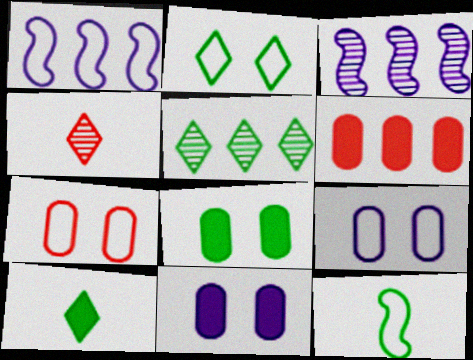[[1, 4, 8], 
[1, 5, 6], 
[2, 5, 10], 
[3, 7, 10], 
[5, 8, 12]]